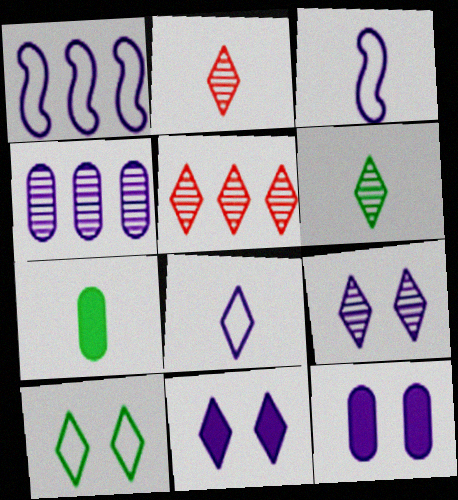[[2, 3, 7], 
[3, 4, 11], 
[5, 6, 9]]